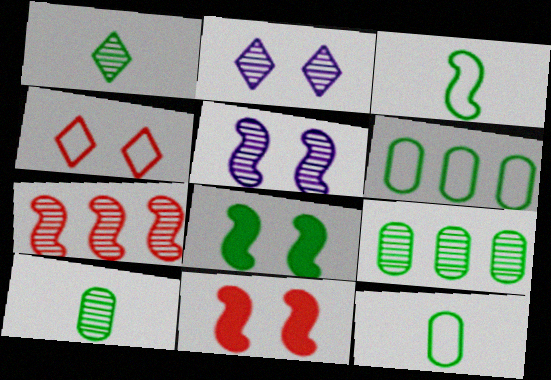[[1, 6, 8], 
[2, 7, 10]]